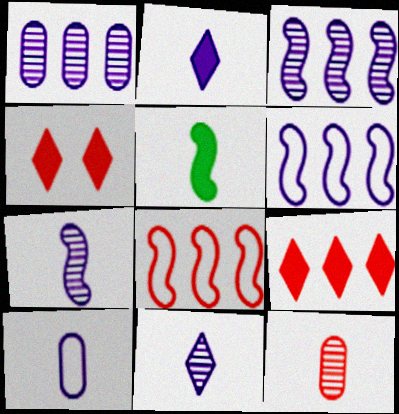[[2, 7, 10], 
[4, 8, 12]]